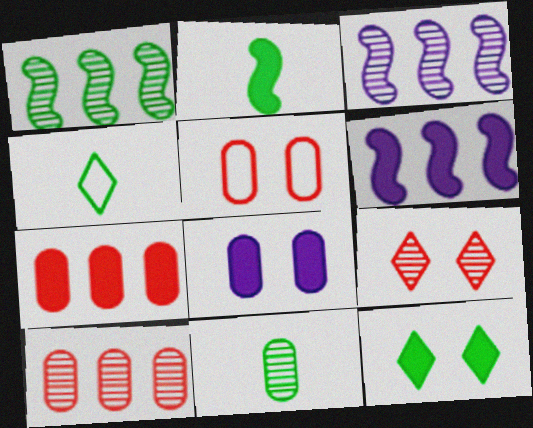[[2, 4, 11], 
[3, 9, 11]]